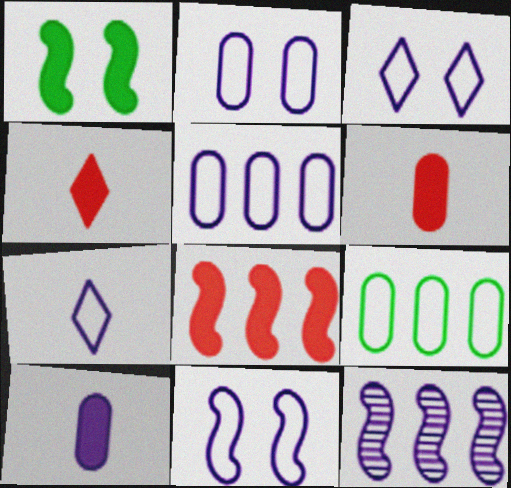[[2, 3, 11], 
[3, 10, 12], 
[5, 7, 11]]